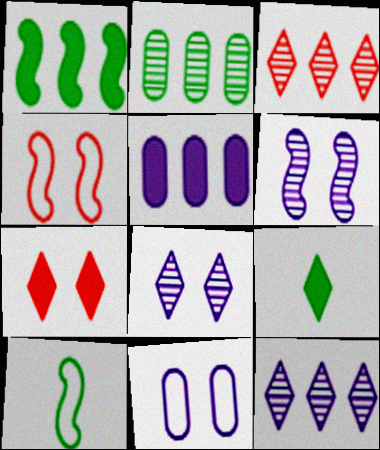[]